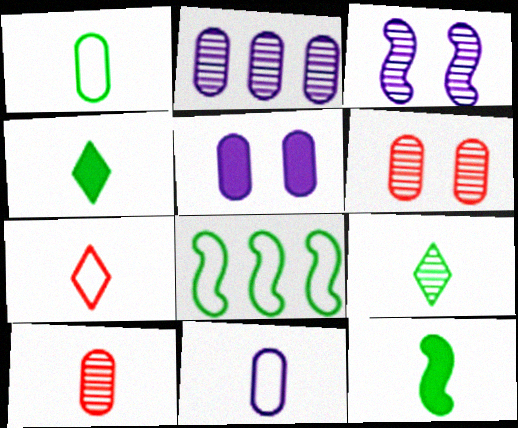[[1, 9, 12], 
[2, 5, 11]]